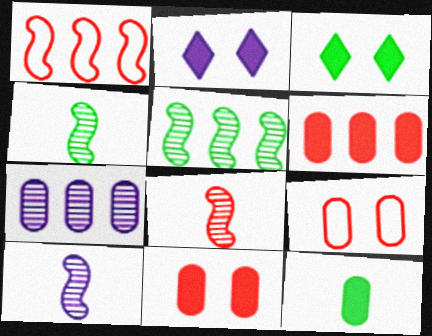[[4, 8, 10], 
[7, 9, 12]]